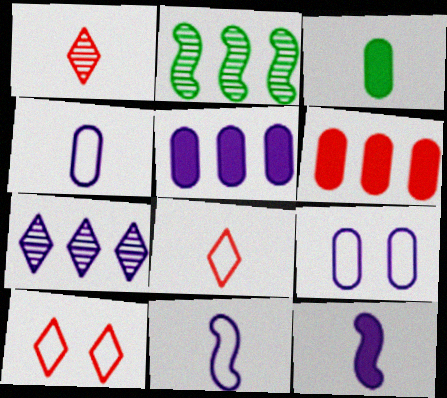[[1, 3, 11], 
[7, 9, 12]]